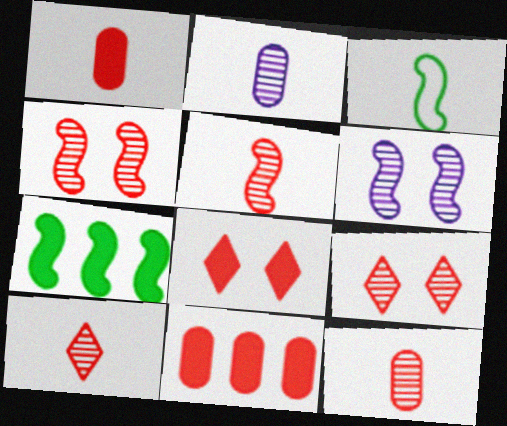[[5, 10, 12]]